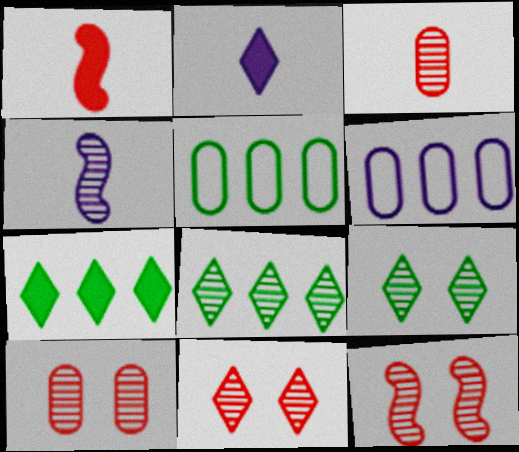[[1, 6, 9], 
[2, 5, 12], 
[4, 8, 10], 
[10, 11, 12]]